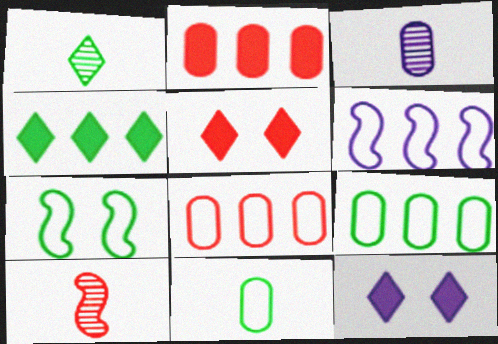[[1, 3, 10], 
[3, 6, 12], 
[5, 8, 10], 
[9, 10, 12]]